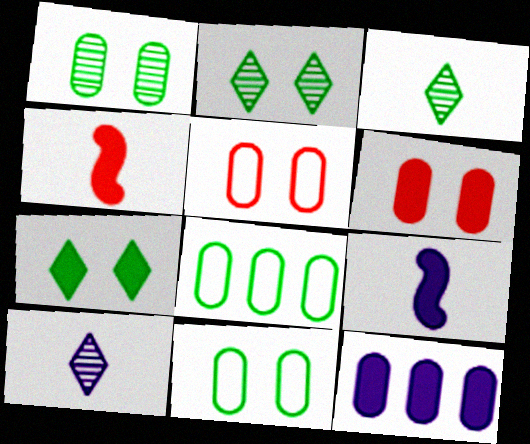[[4, 7, 12]]